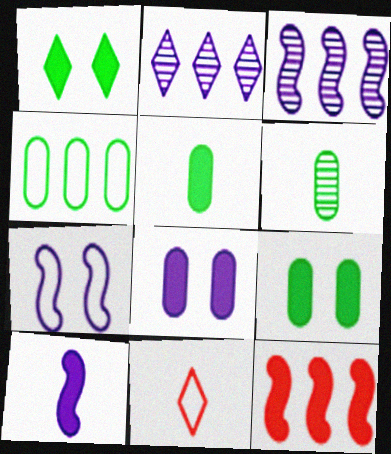[[1, 2, 11], 
[2, 4, 12], 
[3, 7, 10], 
[3, 9, 11], 
[4, 6, 9], 
[4, 7, 11], 
[6, 10, 11]]